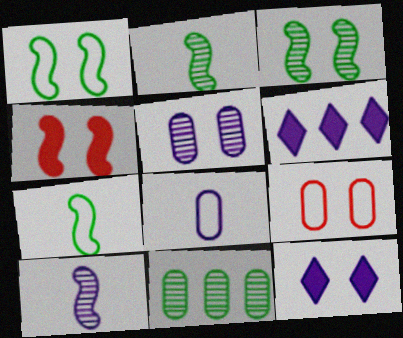[[2, 6, 9], 
[3, 9, 12]]